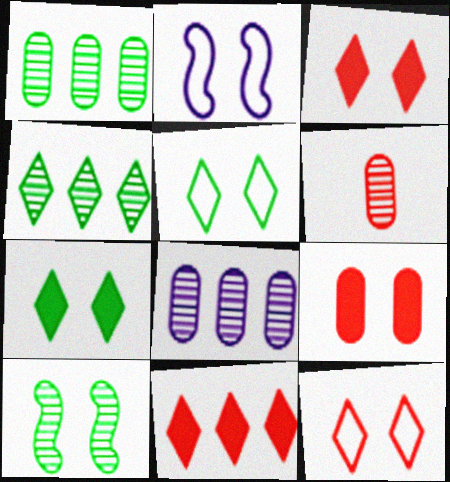[]